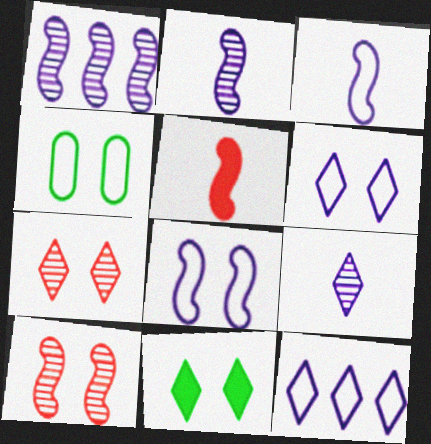[[6, 7, 11]]